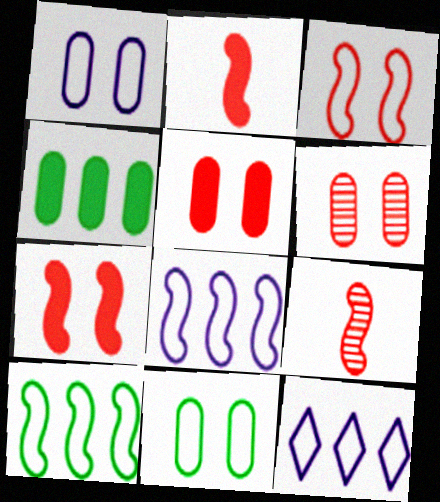[]